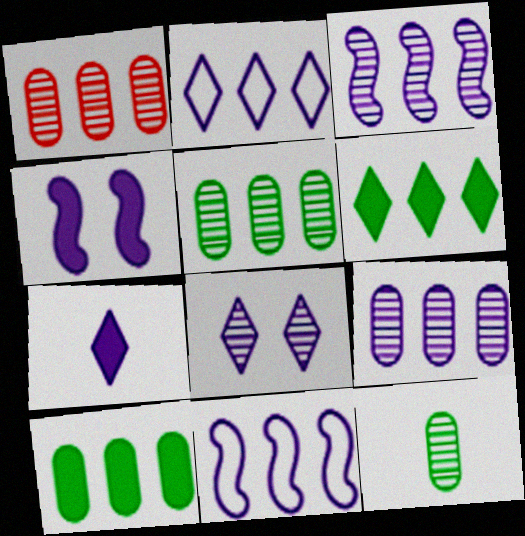[[1, 5, 9], 
[1, 6, 11], 
[2, 7, 8]]